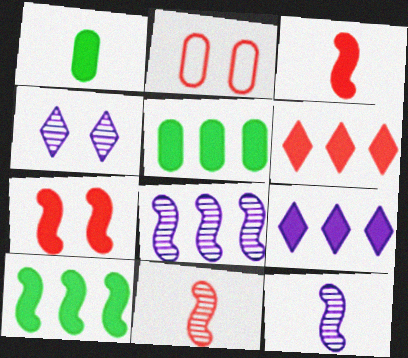[[1, 7, 9], 
[2, 6, 11]]